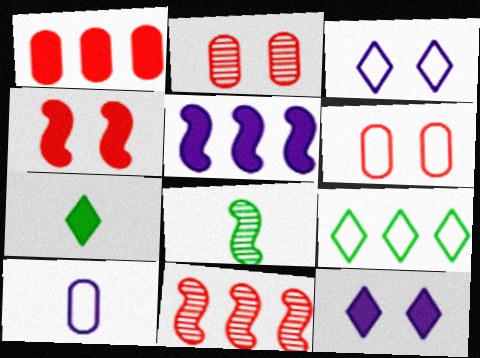[[1, 3, 8]]